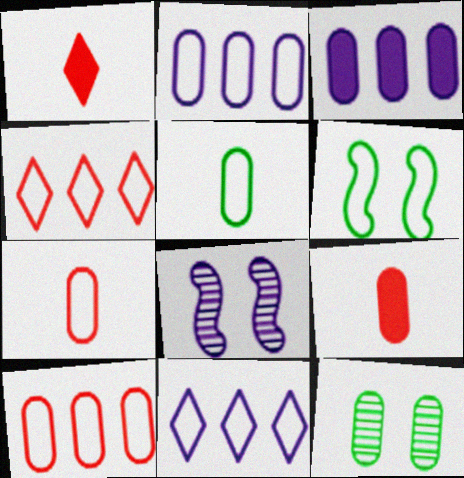[[2, 9, 12], 
[3, 7, 12], 
[6, 7, 11]]